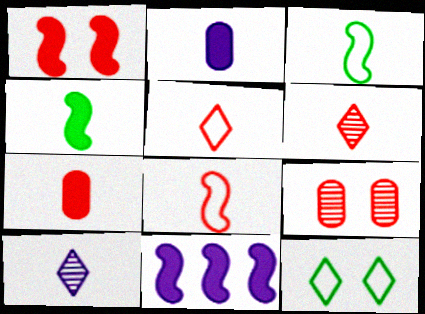[[1, 4, 11], 
[2, 3, 6], 
[3, 7, 10], 
[6, 7, 8]]